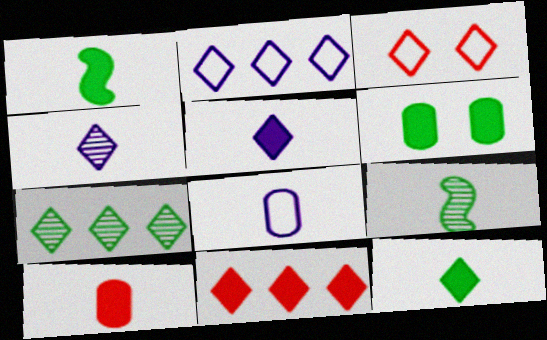[[1, 5, 10], 
[2, 7, 11], 
[3, 5, 7]]